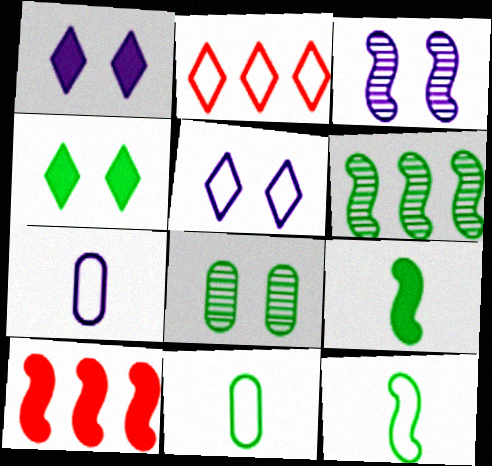[[3, 10, 12], 
[4, 6, 11]]